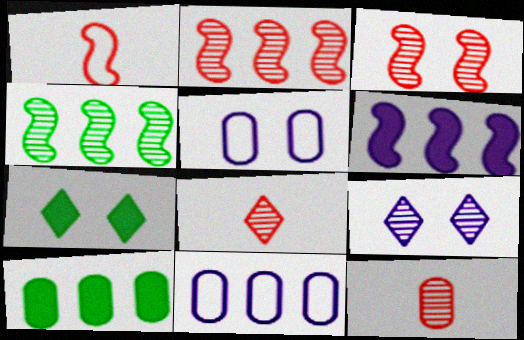[[1, 9, 10], 
[3, 5, 7], 
[4, 9, 12], 
[5, 10, 12]]